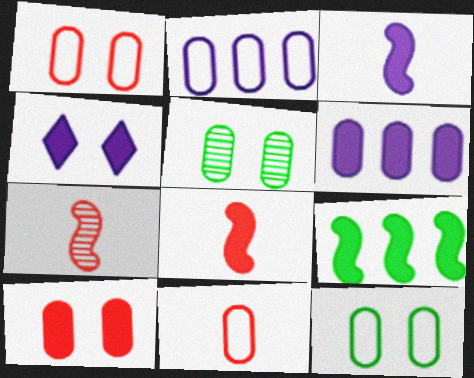[[2, 11, 12], 
[3, 4, 6], 
[5, 6, 11]]